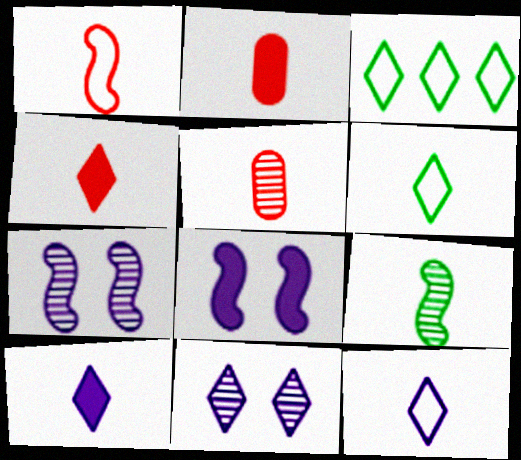[[1, 4, 5], 
[2, 3, 7], 
[2, 9, 12], 
[3, 4, 11], 
[3, 5, 8]]